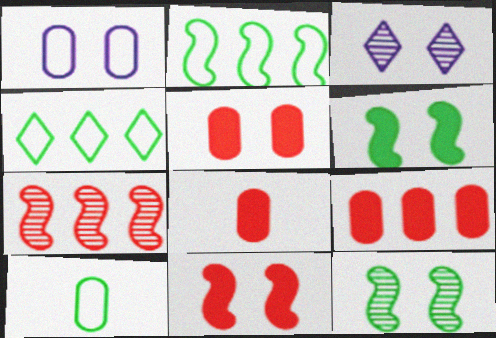[[2, 3, 8], 
[5, 8, 9]]